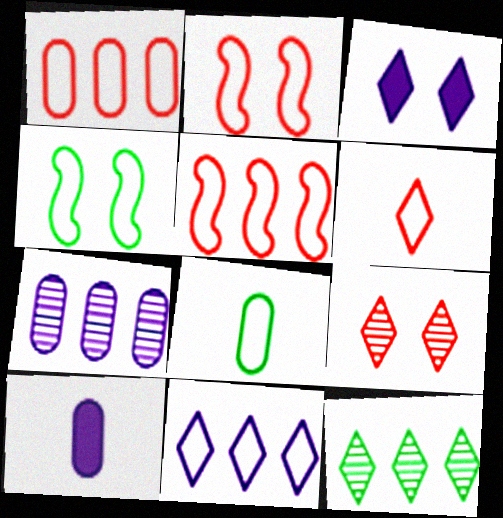[[1, 2, 6], 
[2, 8, 11], 
[2, 10, 12], 
[3, 6, 12]]